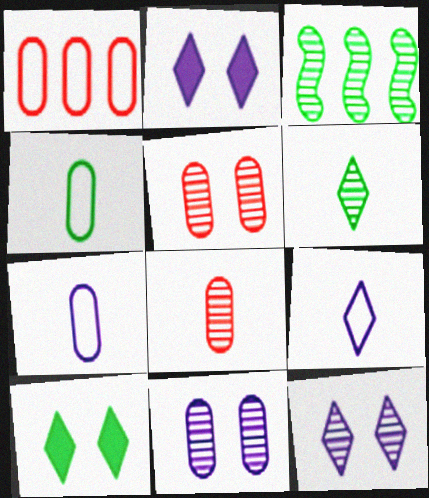[[3, 4, 10], 
[3, 8, 12]]